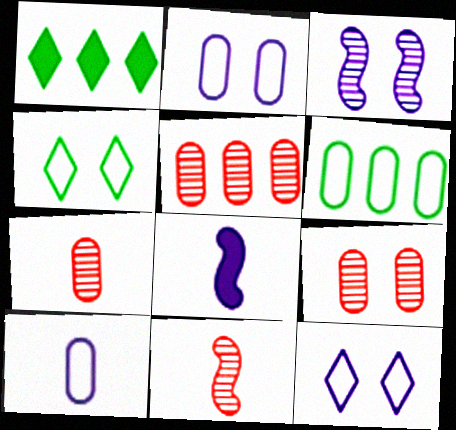[[1, 2, 11], 
[4, 5, 8], 
[5, 7, 9]]